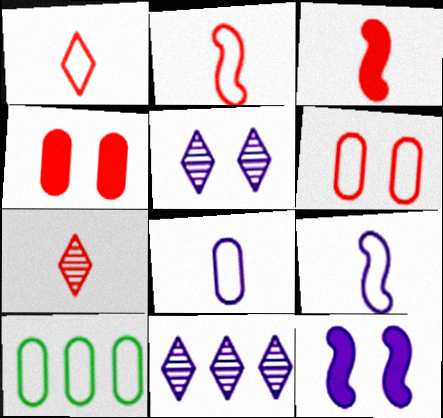[[3, 5, 10], 
[6, 8, 10], 
[7, 10, 12], 
[8, 11, 12]]